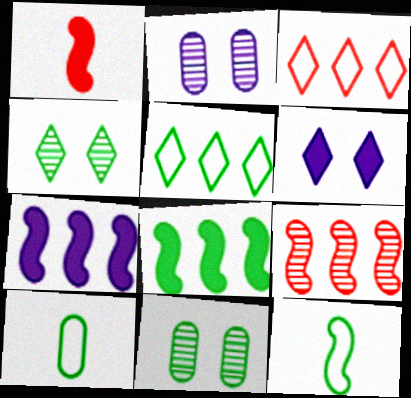[[1, 2, 5], 
[4, 8, 10], 
[6, 9, 10]]